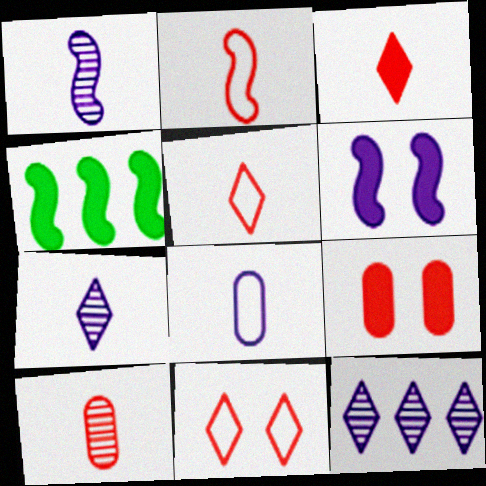[[2, 3, 10], 
[6, 8, 12]]